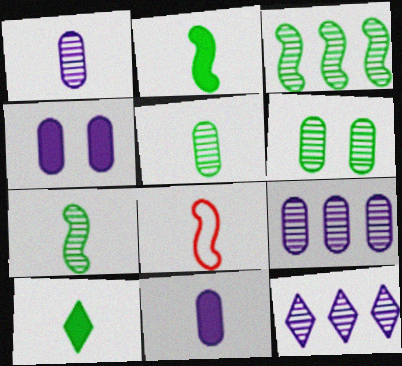[[1, 8, 10]]